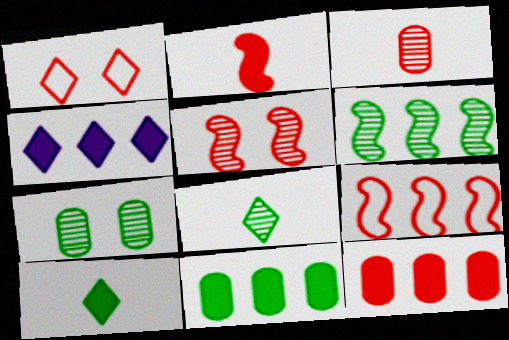[[1, 4, 8], 
[2, 5, 9], 
[6, 7, 8]]